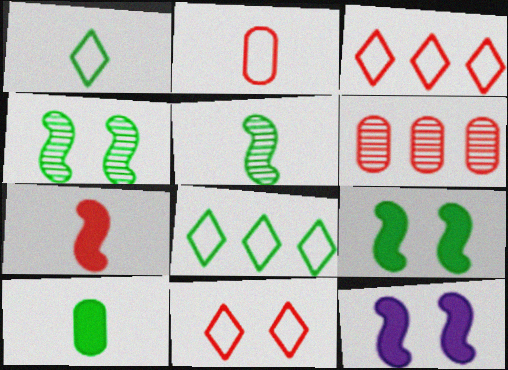[[1, 5, 10], 
[1, 6, 12], 
[4, 8, 10], 
[6, 7, 11]]